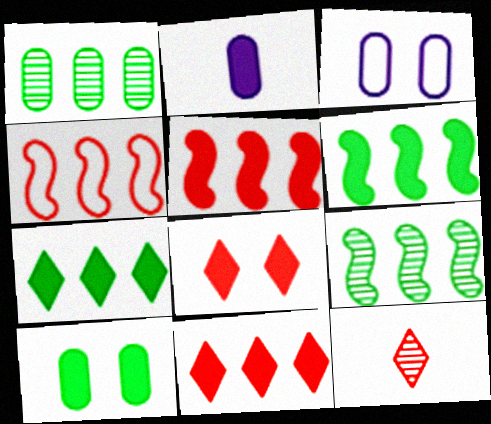[[2, 6, 8], 
[3, 6, 12]]